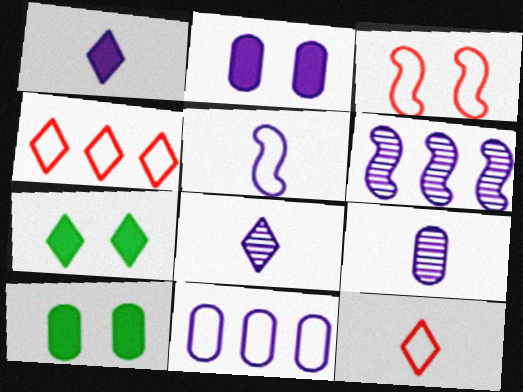[[1, 5, 9], 
[2, 9, 11], 
[4, 7, 8], 
[6, 10, 12]]